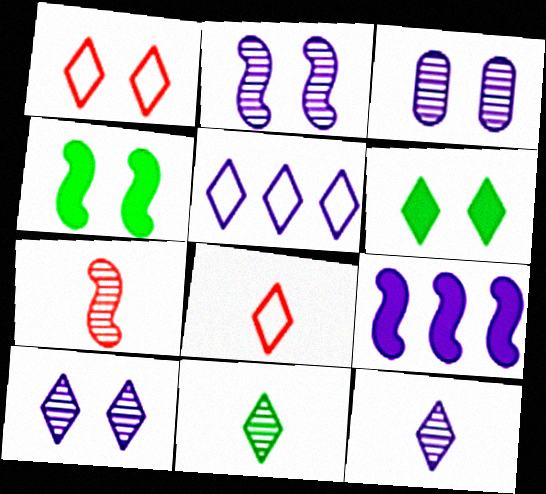[[1, 3, 4], 
[1, 6, 10], 
[2, 3, 10]]